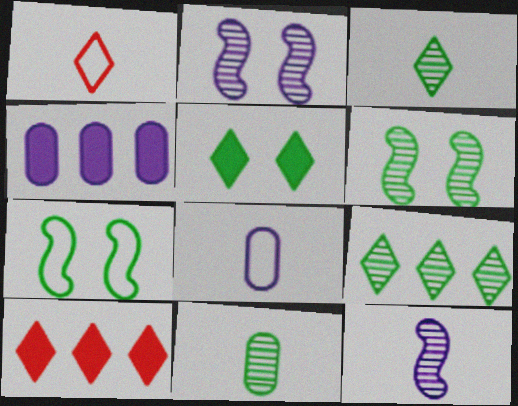[[1, 4, 6], 
[6, 8, 10], 
[6, 9, 11]]